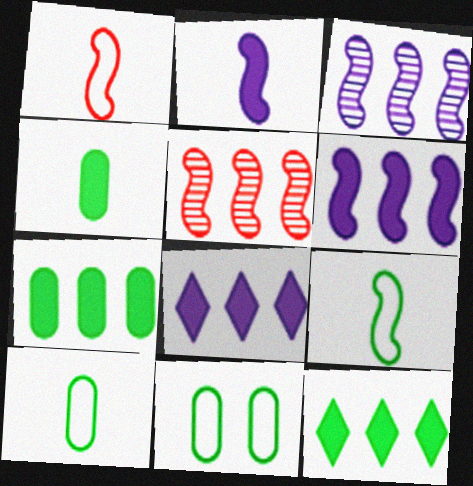[]